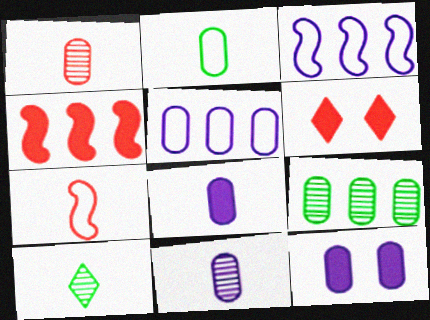[[1, 2, 8], 
[5, 11, 12], 
[7, 8, 10]]